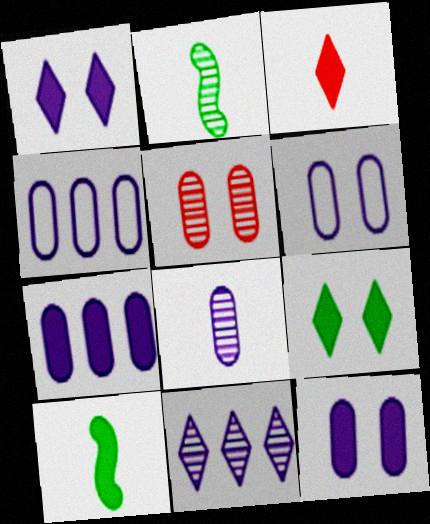[[2, 5, 11], 
[4, 8, 12], 
[6, 7, 8]]